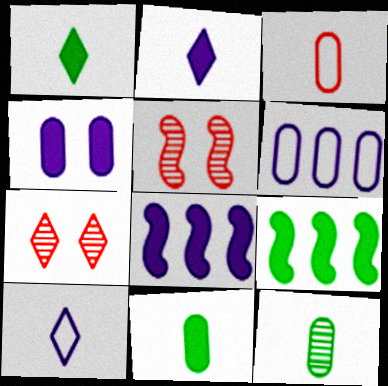[[1, 5, 6], 
[2, 4, 8]]